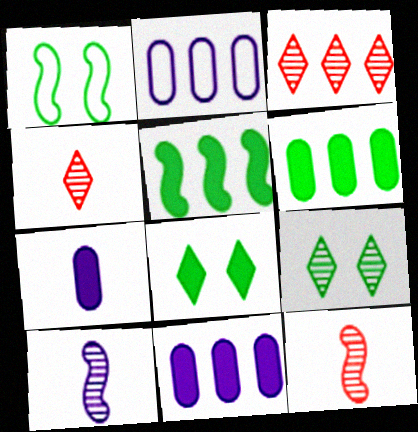[[1, 3, 7], 
[1, 4, 11], 
[2, 3, 5], 
[2, 8, 12]]